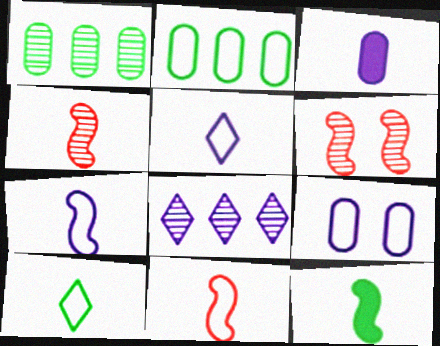[[3, 4, 10], 
[4, 7, 12]]